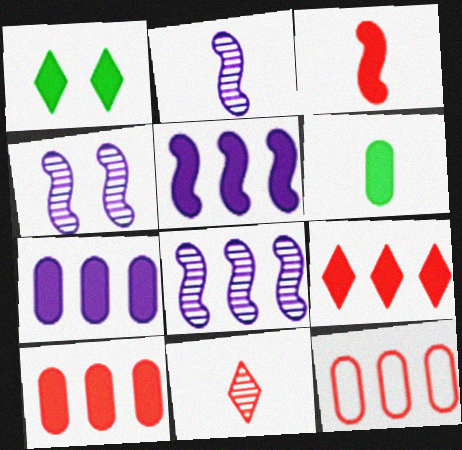[[1, 2, 12], 
[1, 3, 7], 
[2, 4, 8]]